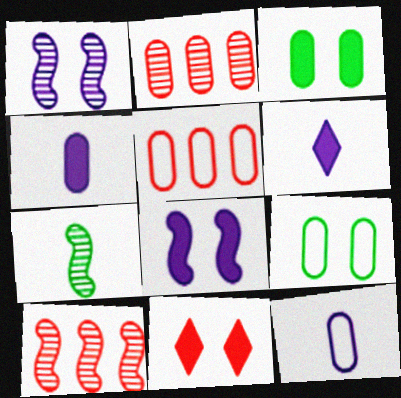[[1, 7, 10], 
[1, 9, 11], 
[2, 3, 12], 
[2, 4, 9], 
[3, 8, 11], 
[5, 9, 12], 
[6, 9, 10]]